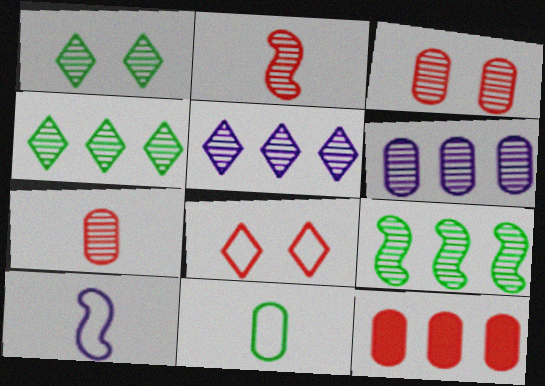[[1, 2, 6], 
[1, 10, 12], 
[2, 8, 12]]